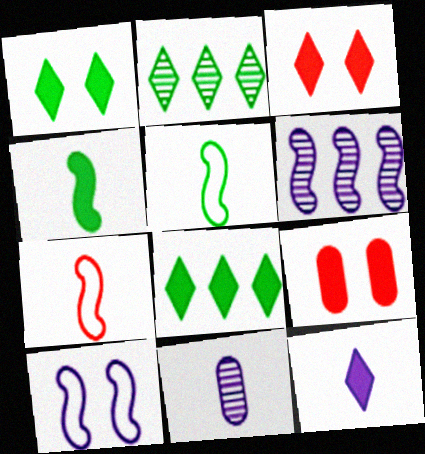[[3, 8, 12]]